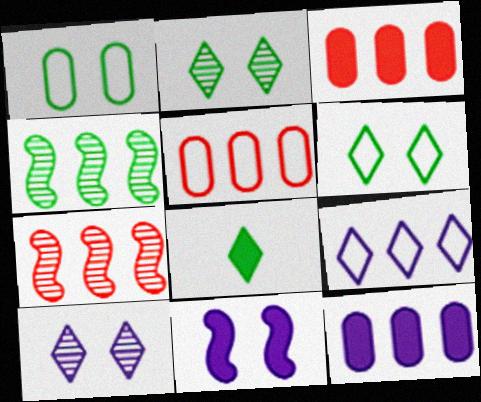[[1, 4, 8], 
[3, 4, 9], 
[3, 8, 11]]